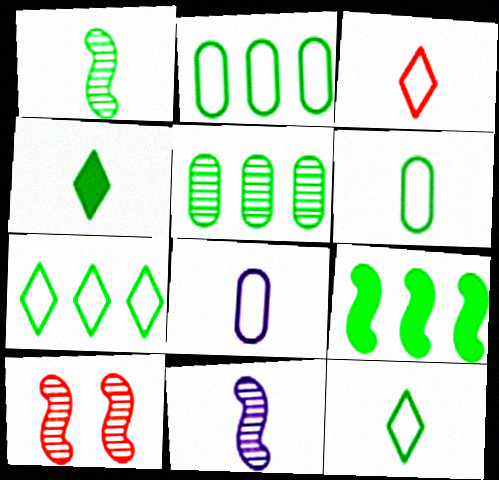[[1, 4, 6], 
[5, 7, 9]]